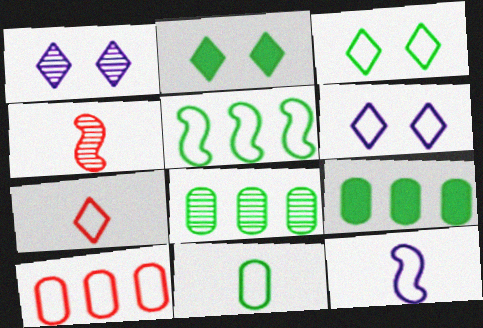[[1, 4, 8], 
[3, 5, 11], 
[3, 10, 12], 
[4, 6, 9], 
[7, 11, 12]]